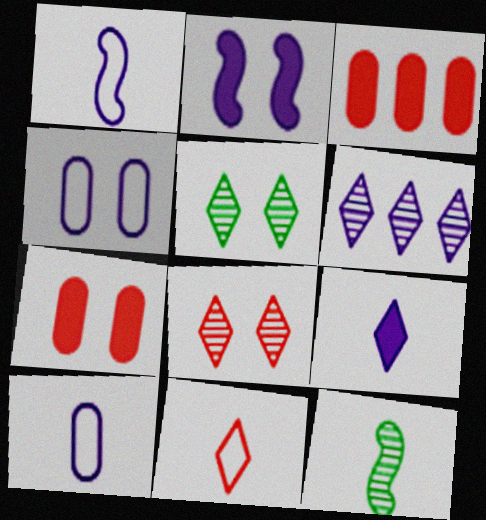[[1, 3, 5], 
[2, 6, 10]]